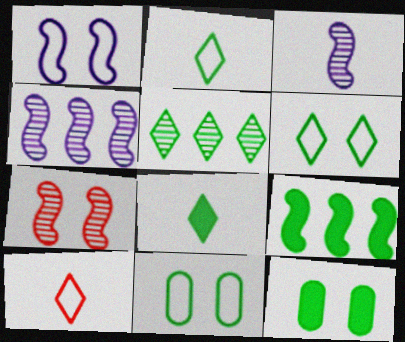[[4, 10, 12], 
[5, 6, 8], 
[8, 9, 12]]